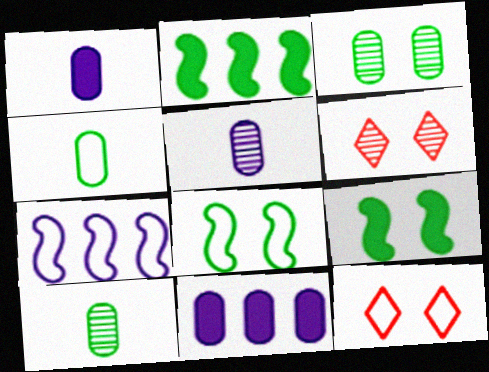[[2, 5, 12], 
[4, 7, 12]]